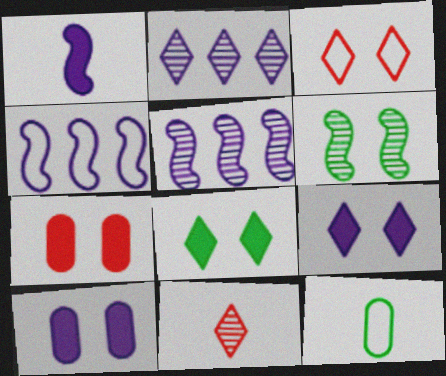[[1, 11, 12], 
[3, 4, 12], 
[3, 6, 10]]